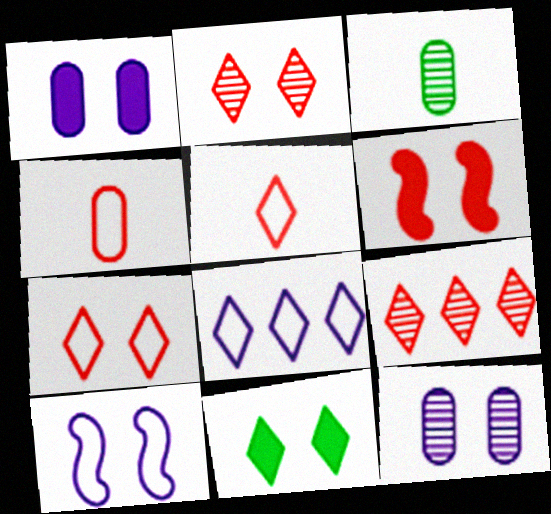[[1, 6, 11], 
[3, 6, 8], 
[4, 6, 9]]